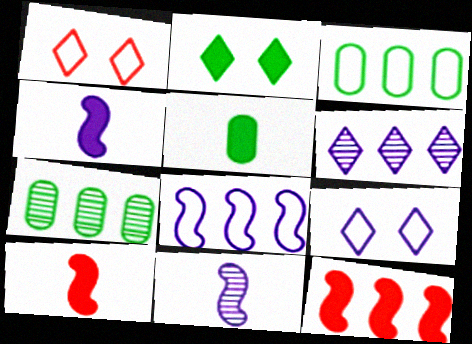[[1, 4, 7], 
[3, 6, 12], 
[7, 9, 10]]